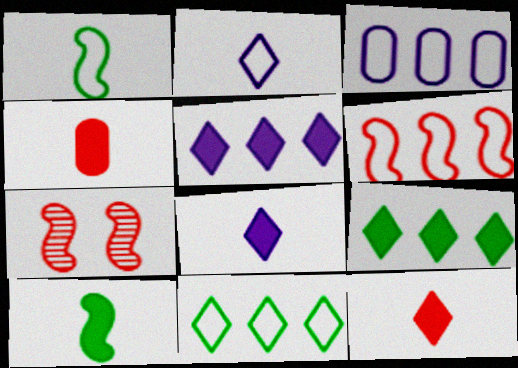[[3, 6, 11], 
[4, 8, 10]]